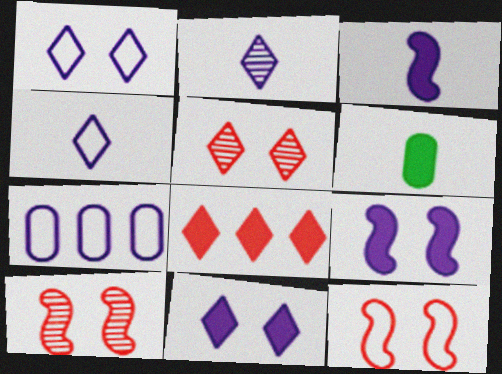[[2, 7, 9], 
[6, 8, 9]]